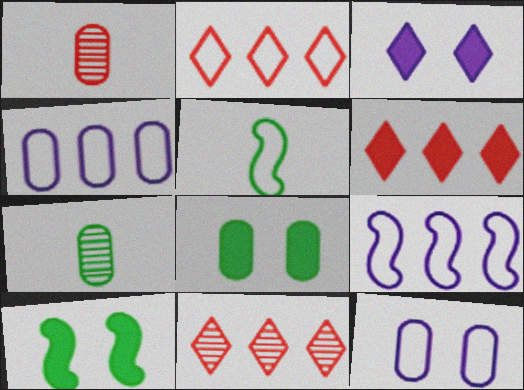[[1, 4, 8], 
[2, 5, 12], 
[2, 6, 11]]